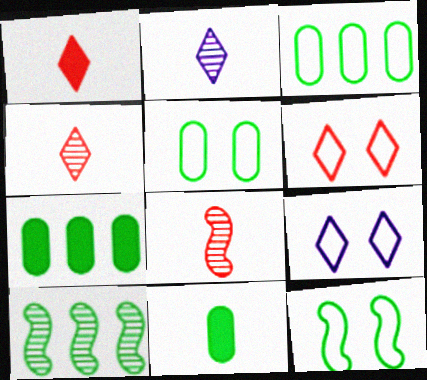[[7, 8, 9]]